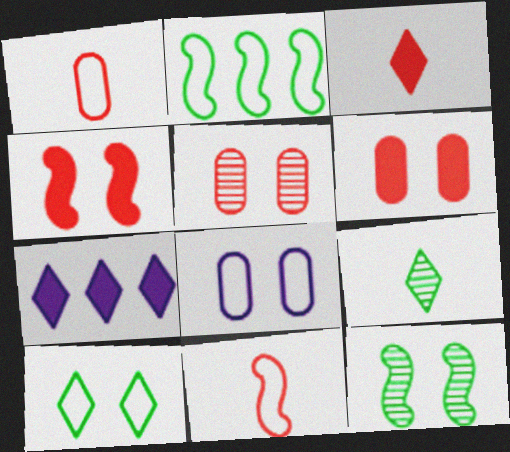[[1, 7, 12]]